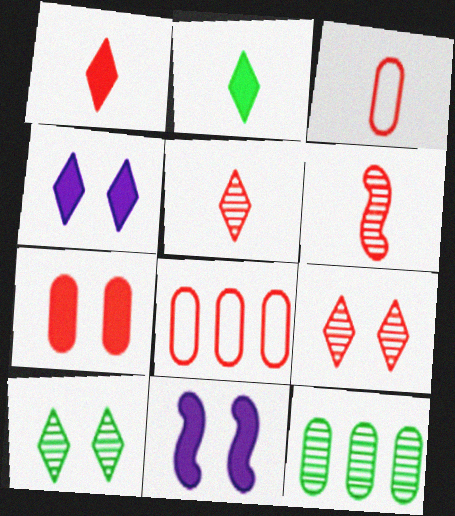[[1, 3, 6]]